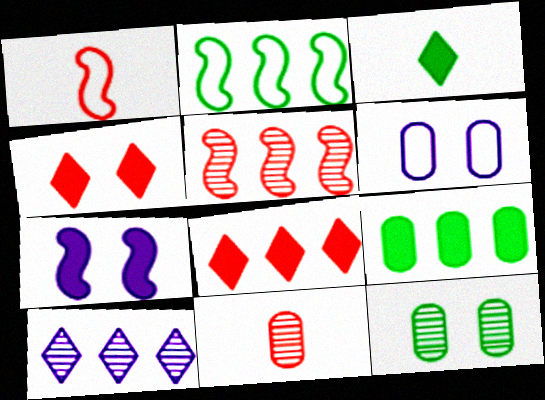[[2, 3, 12], 
[3, 5, 6], 
[6, 9, 11]]